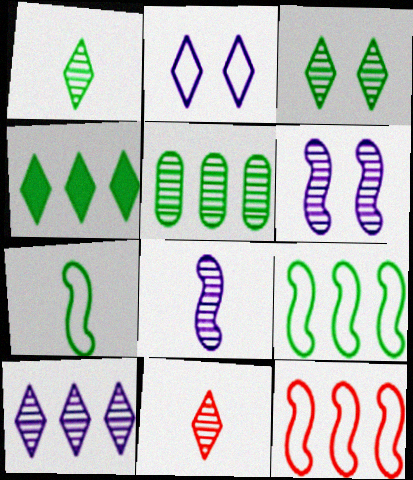[[2, 4, 11], 
[3, 10, 11], 
[4, 5, 9], 
[5, 6, 11]]